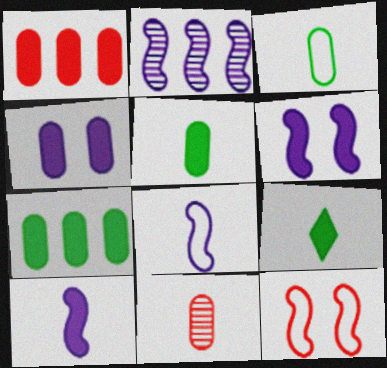[[1, 4, 5], 
[1, 6, 9], 
[2, 6, 8], 
[8, 9, 11]]